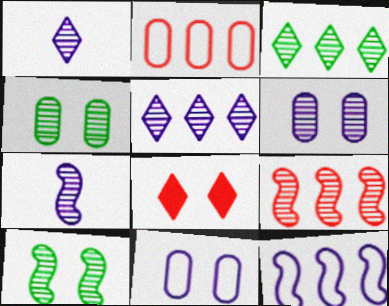[[1, 4, 9], 
[5, 6, 7], 
[7, 9, 10], 
[8, 10, 11]]